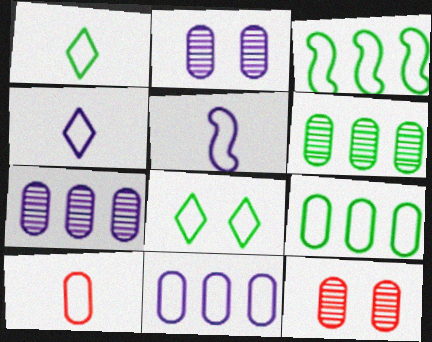[[1, 5, 10]]